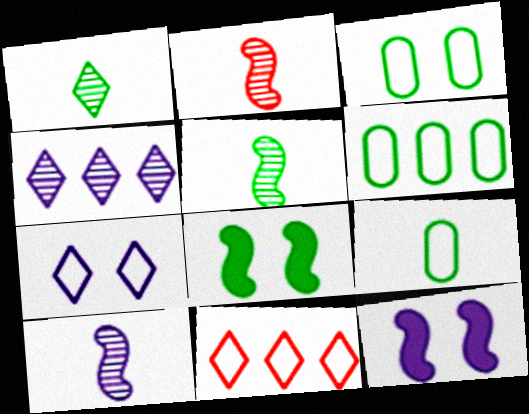[[1, 6, 8], 
[2, 5, 10], 
[3, 6, 9]]